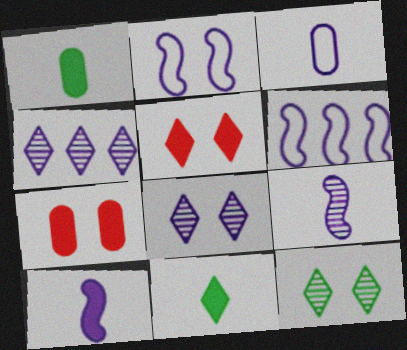[[2, 7, 12]]